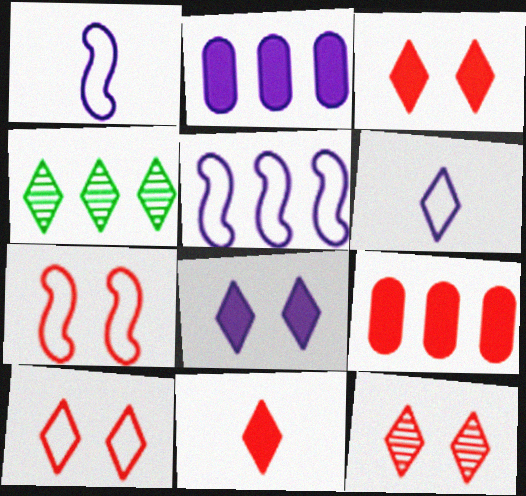[[3, 4, 6], 
[3, 10, 12], 
[4, 5, 9]]